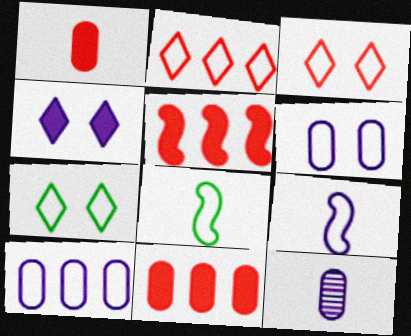[[2, 6, 8], 
[3, 8, 10], 
[5, 7, 12]]